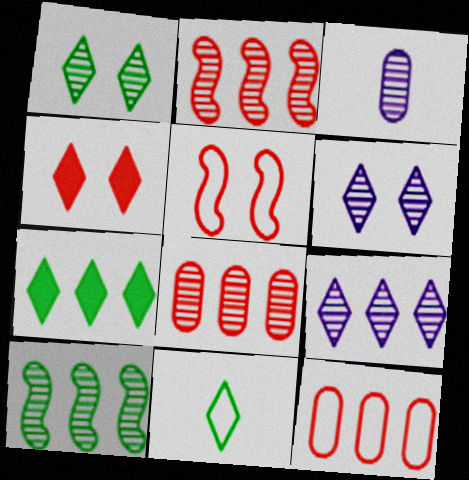[[1, 2, 3], 
[1, 7, 11], 
[3, 5, 7], 
[4, 9, 11], 
[8, 9, 10]]